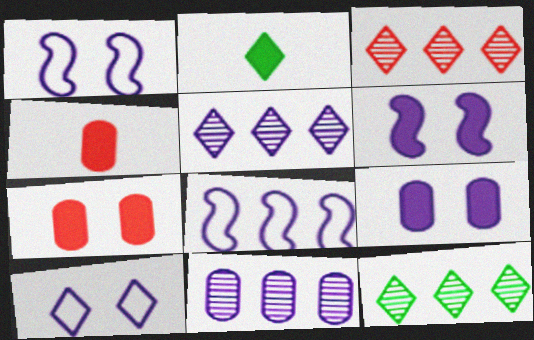[[1, 4, 12], 
[2, 3, 10], 
[3, 5, 12]]